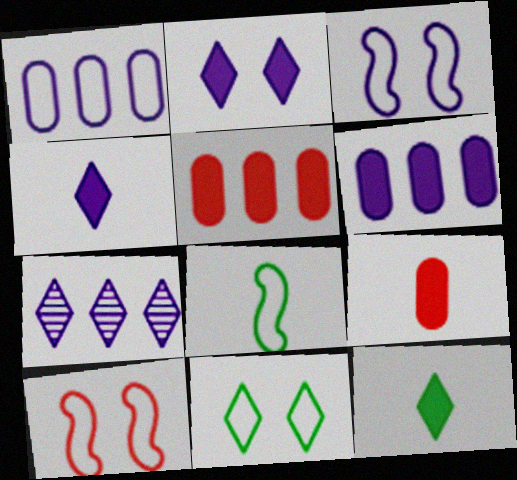[]